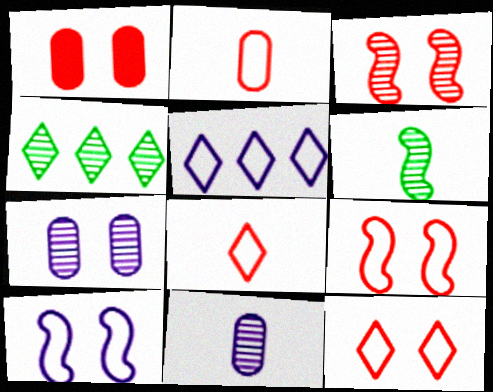[[1, 3, 12], 
[1, 5, 6], 
[3, 4, 11]]